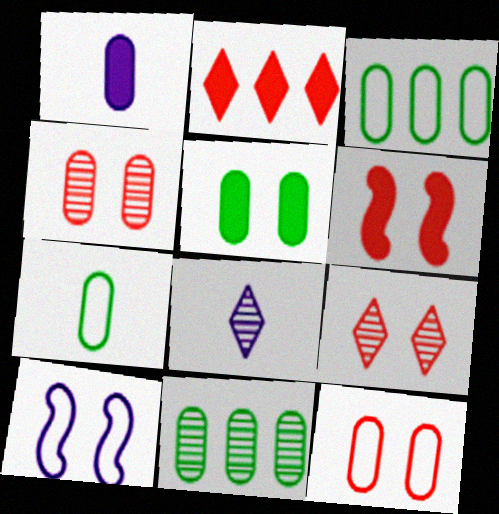[[1, 3, 4], 
[1, 11, 12], 
[3, 6, 8], 
[5, 7, 11], 
[5, 9, 10], 
[6, 9, 12]]